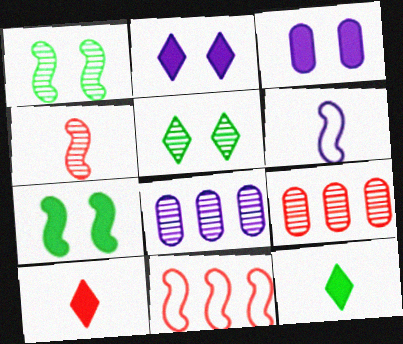[[2, 6, 8], 
[4, 5, 8]]